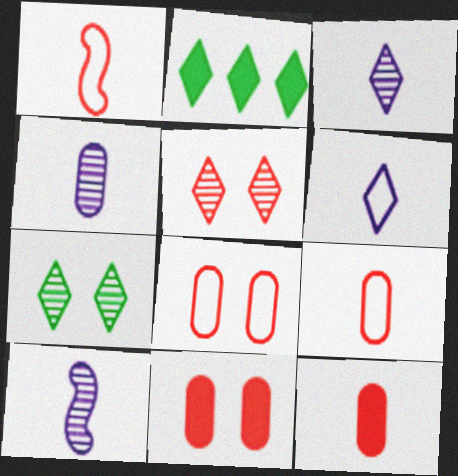[[2, 5, 6], 
[2, 8, 10], 
[3, 4, 10]]